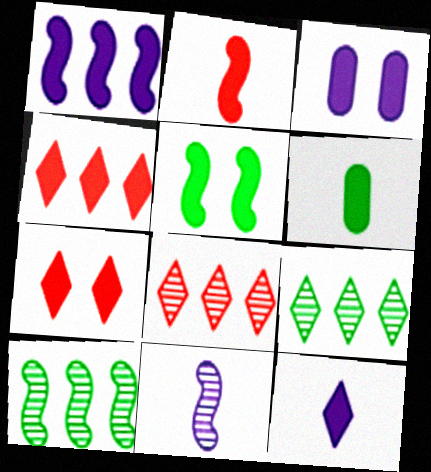[[1, 2, 5], 
[1, 3, 12], 
[1, 6, 7], 
[2, 6, 12], 
[3, 5, 7]]